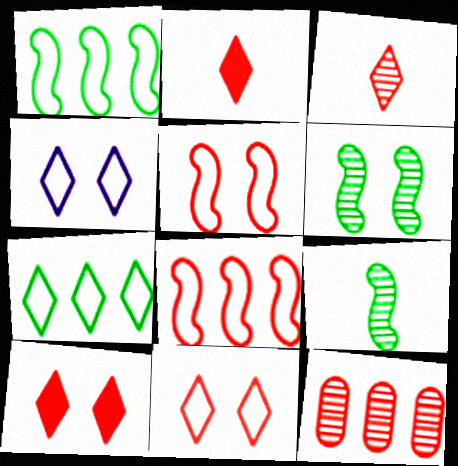[[2, 5, 12]]